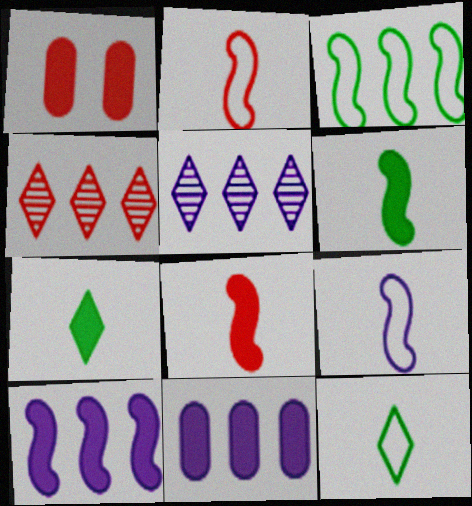[[1, 2, 4], 
[1, 7, 10], 
[3, 4, 11]]